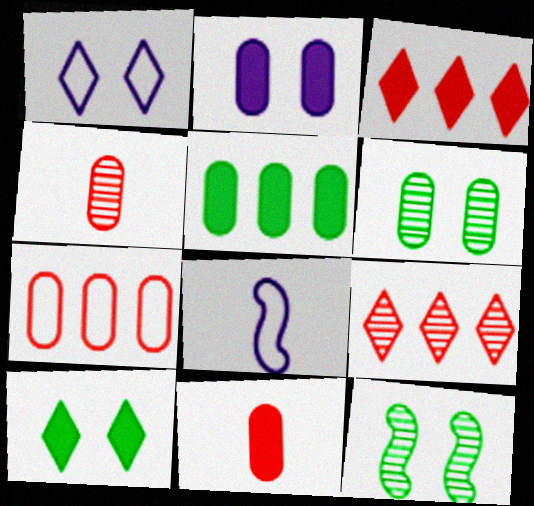[[2, 5, 11], 
[3, 6, 8]]